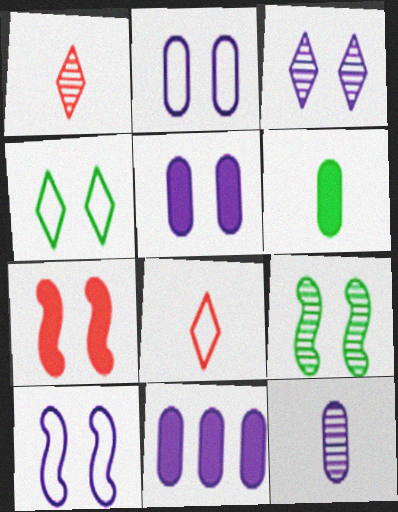[[2, 11, 12], 
[3, 5, 10], 
[7, 9, 10], 
[8, 9, 11]]